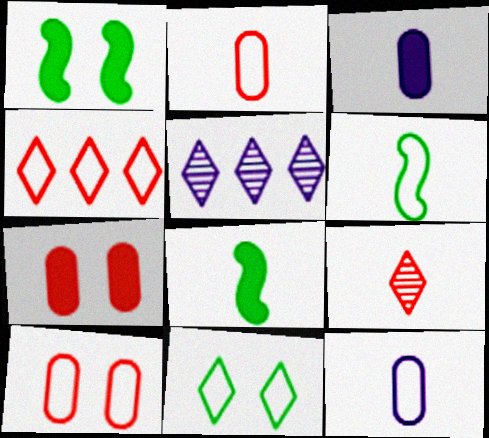[[1, 2, 5], 
[3, 6, 9], 
[5, 6, 7], 
[5, 8, 10], 
[8, 9, 12]]